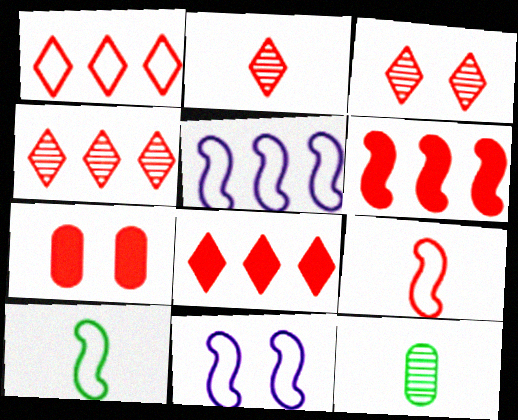[[1, 4, 8], 
[2, 3, 4], 
[4, 7, 9], 
[8, 11, 12]]